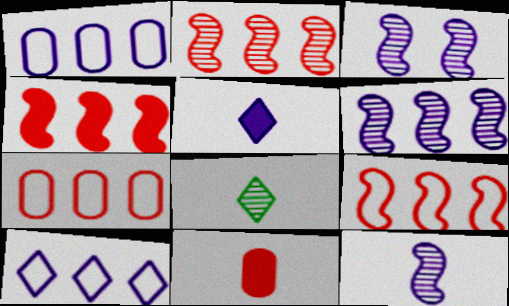[[1, 3, 5], 
[2, 4, 9], 
[3, 6, 12]]